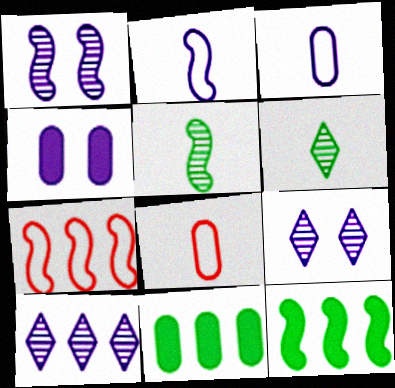[[2, 4, 10], 
[4, 6, 7], 
[7, 10, 11], 
[8, 9, 12]]